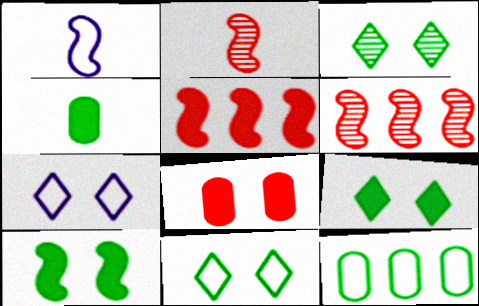[[1, 6, 10], 
[3, 9, 11], 
[4, 6, 7]]